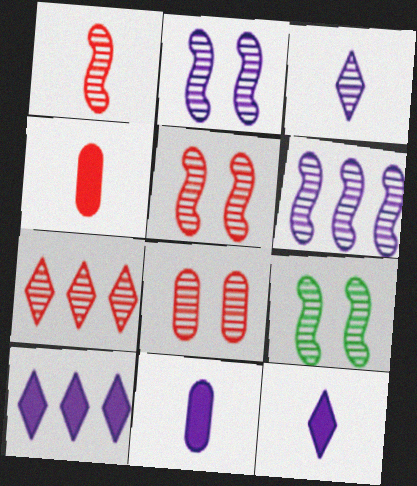[[1, 6, 9], 
[1, 7, 8], 
[2, 5, 9]]